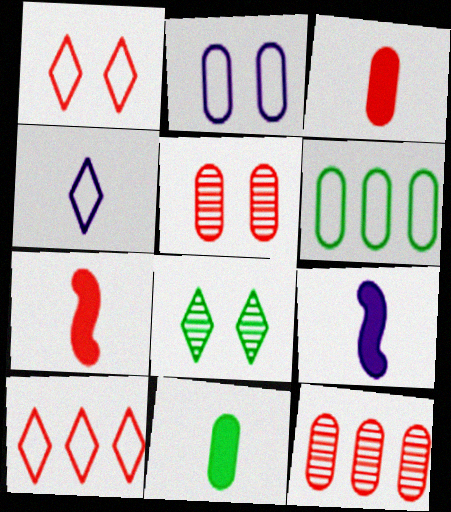[[1, 7, 12], 
[2, 11, 12], 
[5, 7, 10]]